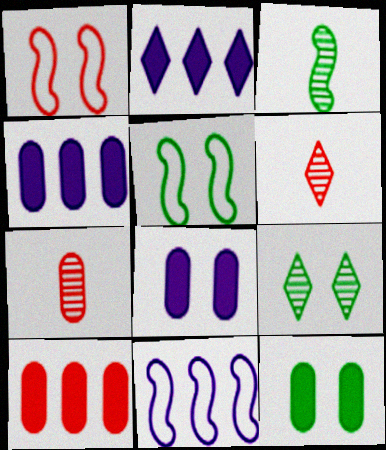[[1, 6, 10], 
[1, 8, 9], 
[2, 5, 7], 
[4, 5, 6], 
[5, 9, 12], 
[6, 11, 12]]